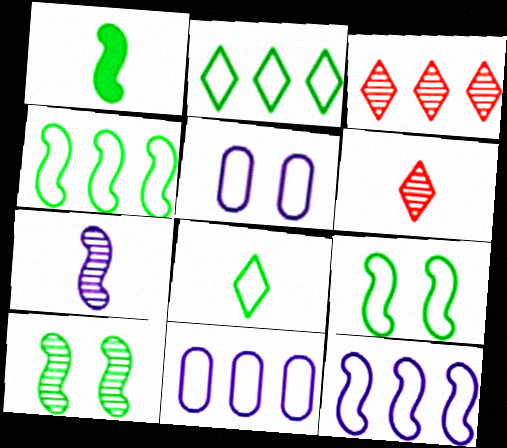[[1, 3, 5], 
[1, 4, 10]]